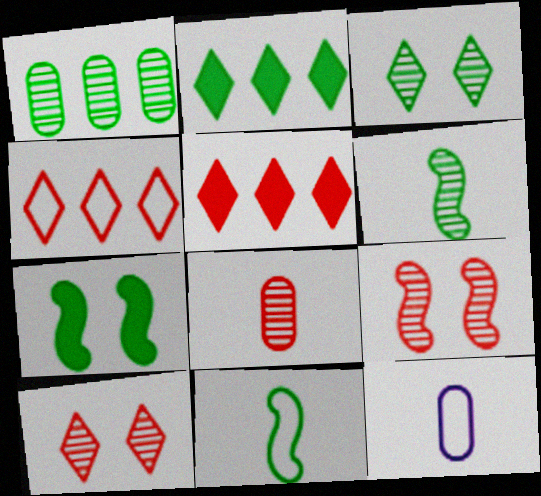[[1, 3, 6], 
[2, 9, 12]]